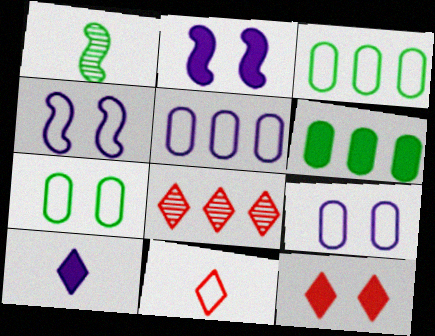[[1, 5, 12], 
[3, 4, 11], 
[8, 11, 12]]